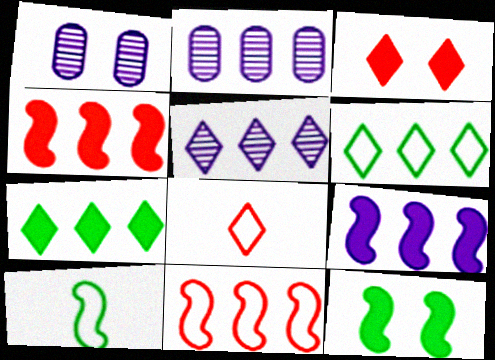[[2, 3, 10], 
[2, 4, 6], 
[2, 7, 11], 
[2, 8, 12]]